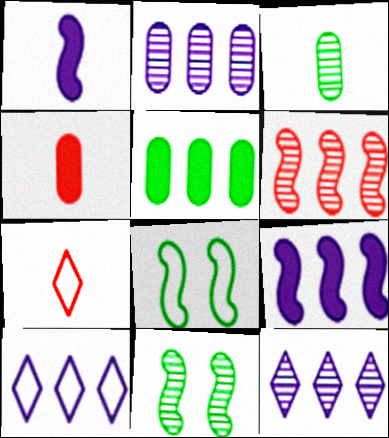[[1, 3, 7], 
[1, 6, 8], 
[2, 9, 10], 
[4, 8, 12], 
[4, 10, 11], 
[5, 6, 10]]